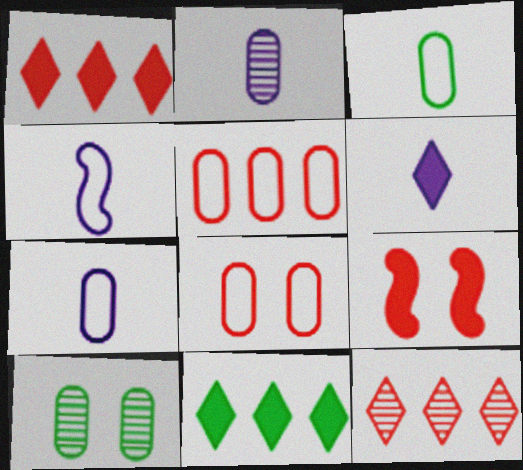[[1, 4, 10], 
[2, 4, 6]]